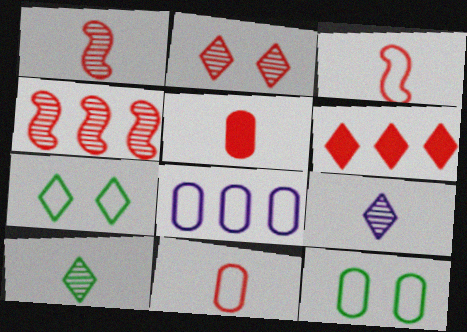[[3, 7, 8], 
[6, 7, 9], 
[8, 11, 12]]